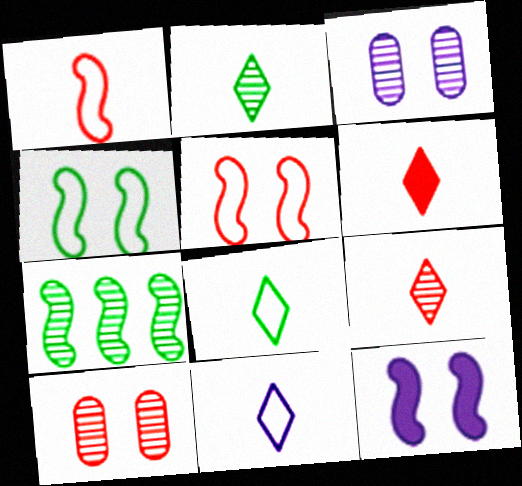[[1, 7, 12], 
[2, 6, 11], 
[3, 7, 9]]